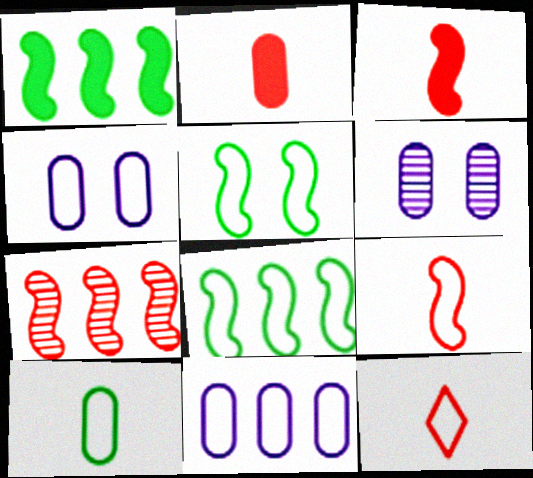[[1, 6, 12], 
[4, 8, 12], 
[5, 11, 12]]